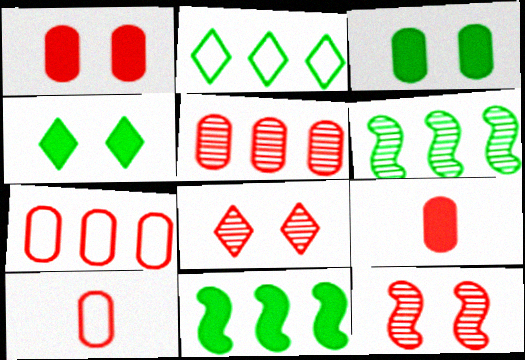[[1, 5, 10]]